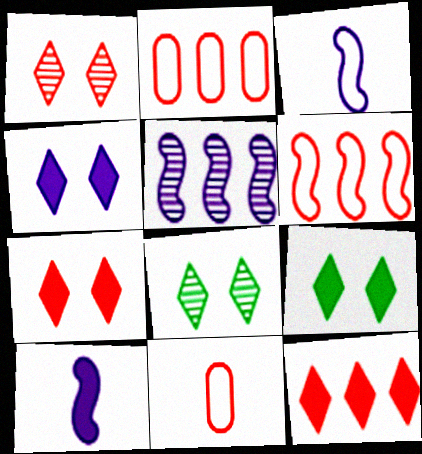[[2, 8, 10], 
[4, 7, 9], 
[5, 9, 11]]